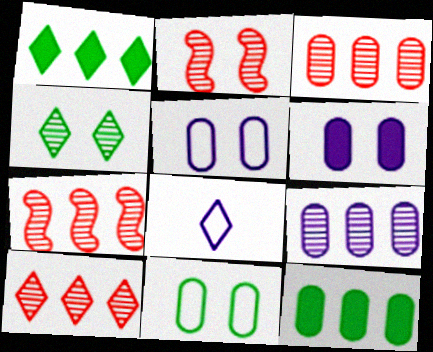[[2, 8, 12], 
[3, 7, 10]]